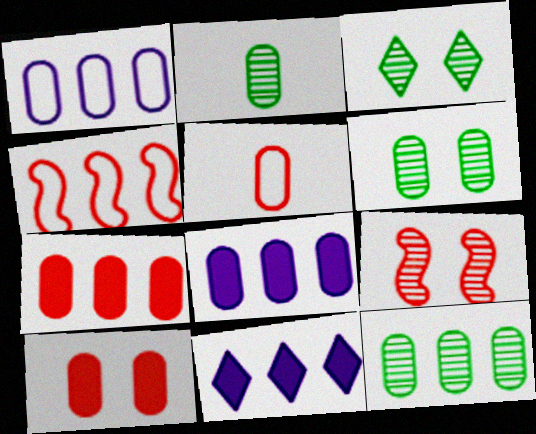[[1, 2, 10], 
[1, 7, 12], 
[2, 6, 12], 
[4, 11, 12], 
[5, 6, 8]]